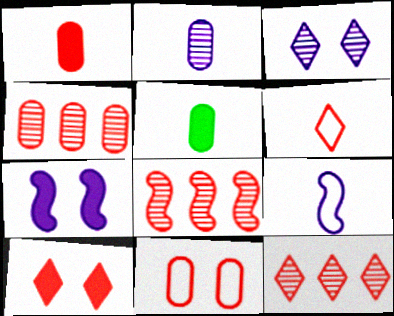[[1, 4, 11], 
[4, 8, 12], 
[6, 10, 12]]